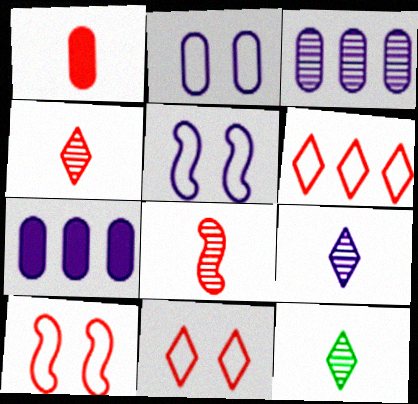[[4, 9, 12], 
[5, 7, 9], 
[7, 10, 12]]